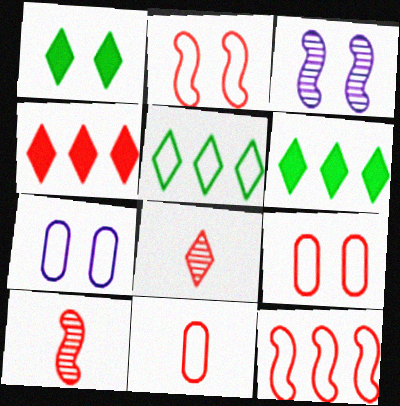[[1, 3, 9], 
[3, 6, 11], 
[4, 9, 10], 
[6, 7, 10]]